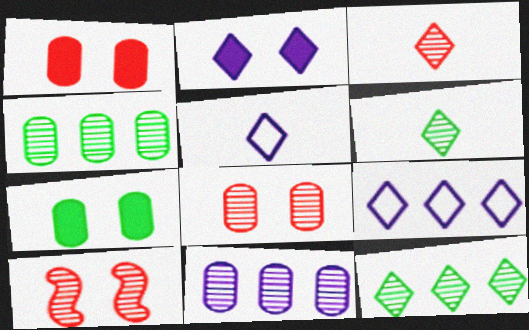[[6, 10, 11]]